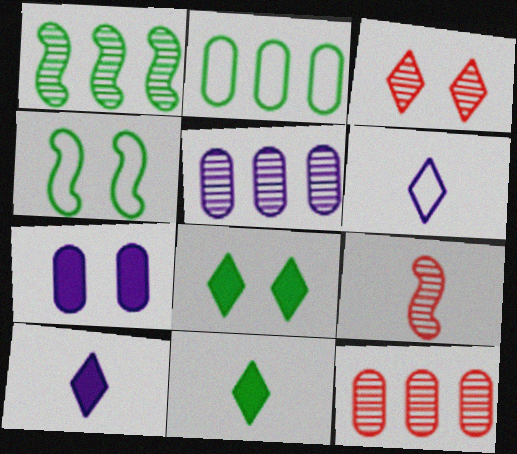[[3, 4, 7], 
[3, 9, 12], 
[4, 10, 12]]